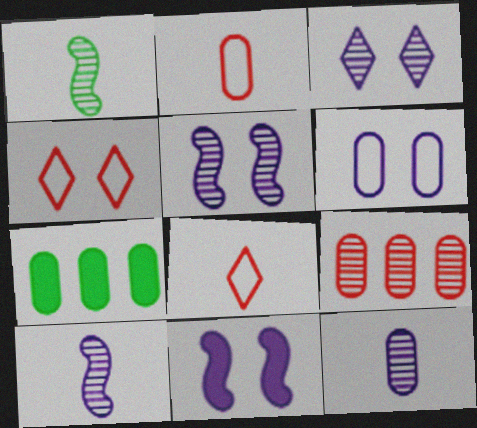[[1, 3, 9], 
[3, 6, 11], 
[4, 7, 10], 
[5, 7, 8]]